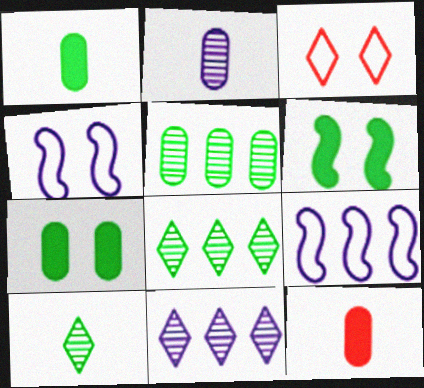[[4, 8, 12]]